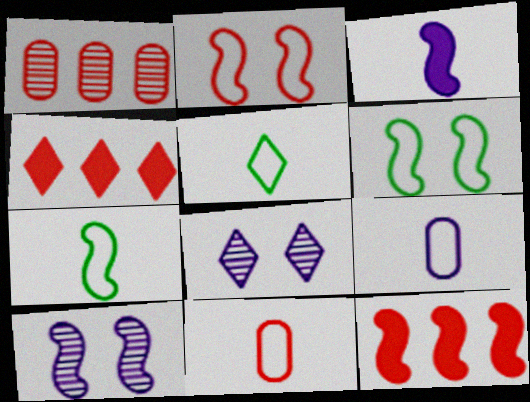[[4, 5, 8], 
[7, 10, 12]]